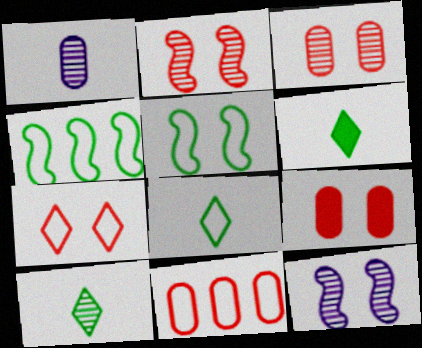[[2, 7, 9], 
[6, 8, 10], 
[6, 11, 12]]